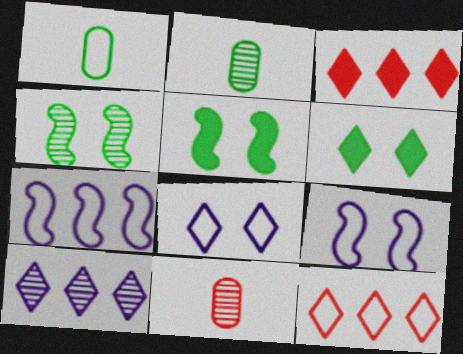[[1, 9, 12], 
[2, 3, 9], 
[4, 10, 11], 
[6, 7, 11]]